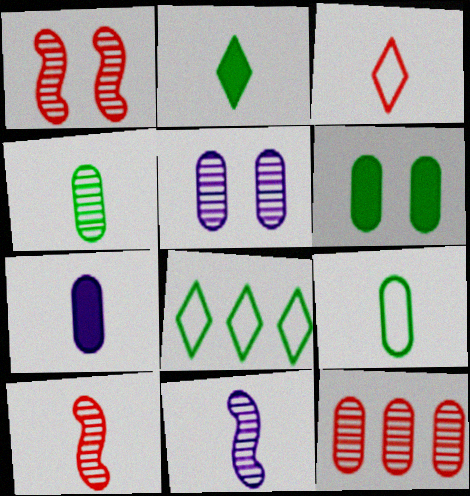[[1, 7, 8], 
[4, 5, 12]]